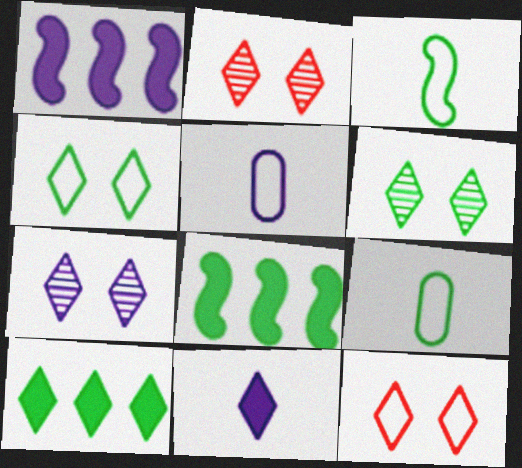[[1, 2, 9], 
[1, 5, 7], 
[2, 5, 8], 
[2, 6, 7], 
[6, 8, 9]]